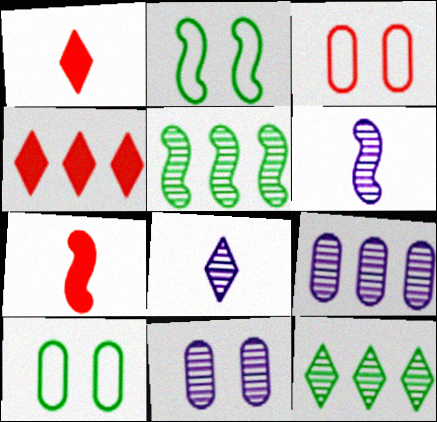[[1, 2, 9], 
[4, 6, 10]]